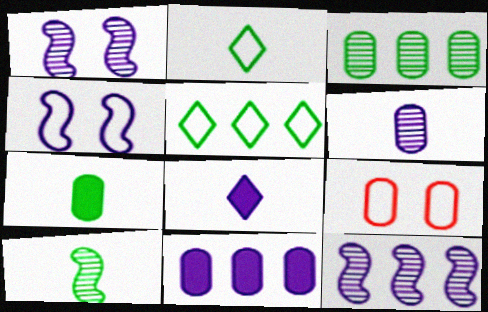[[2, 7, 10]]